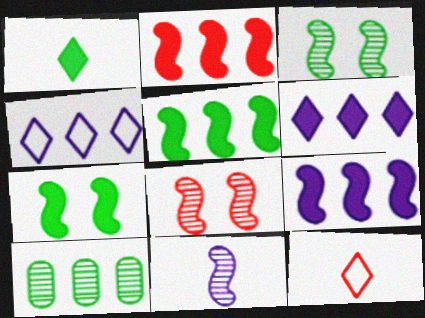[[2, 4, 10], 
[2, 5, 9]]